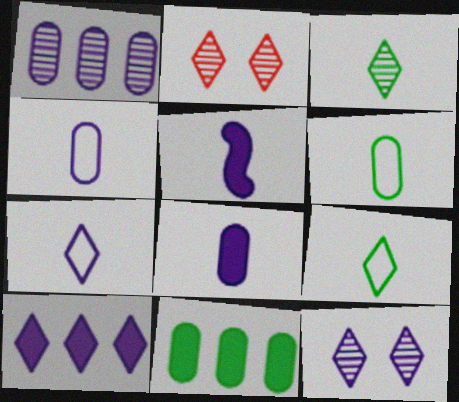[[2, 9, 10], 
[7, 10, 12]]